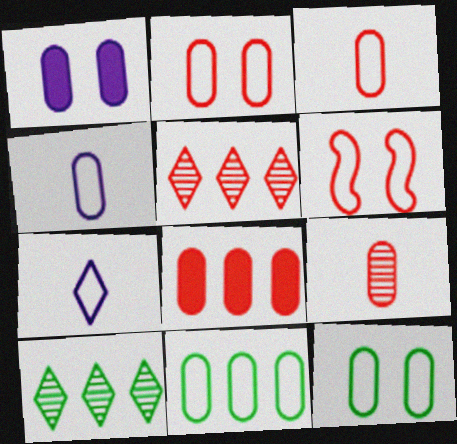[[1, 9, 11], 
[2, 4, 11], 
[2, 8, 9], 
[6, 7, 11]]